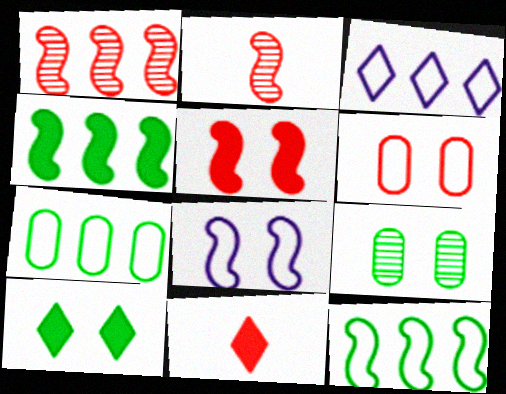[[1, 6, 11], 
[2, 4, 8]]